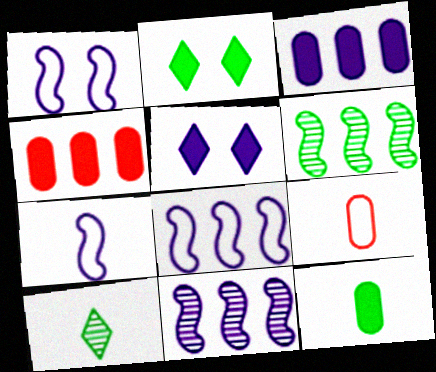[[1, 4, 10], 
[1, 7, 8], 
[2, 9, 11], 
[5, 6, 9]]